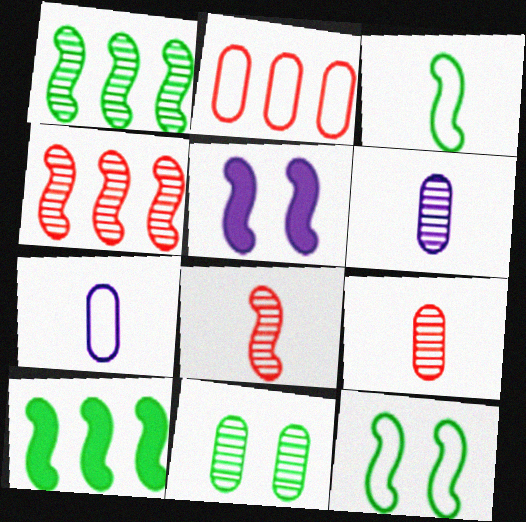[[3, 4, 5]]